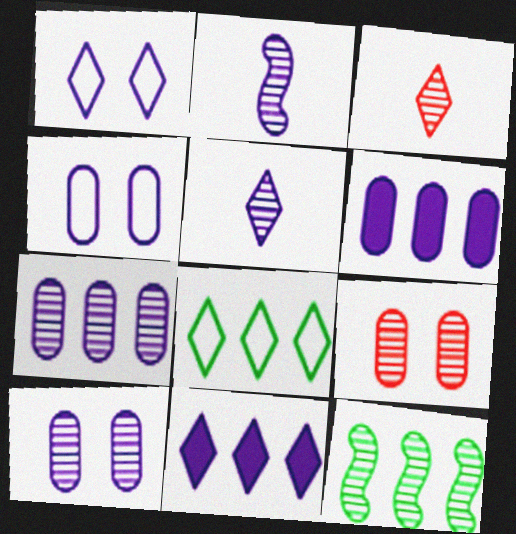[[1, 2, 6], 
[1, 5, 11], 
[2, 4, 11], 
[3, 10, 12], 
[5, 9, 12]]